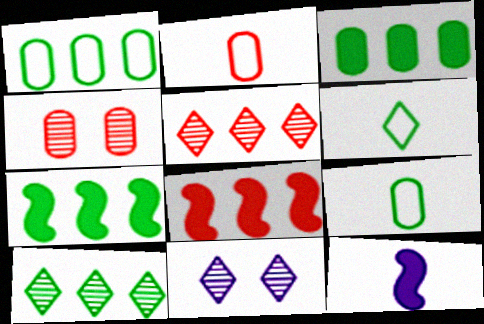[[1, 7, 10], 
[2, 7, 11], 
[8, 9, 11]]